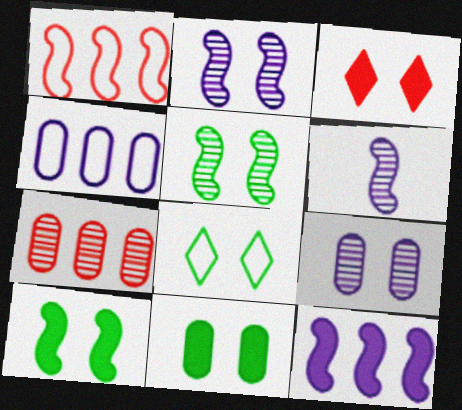[[1, 6, 10], 
[5, 8, 11]]